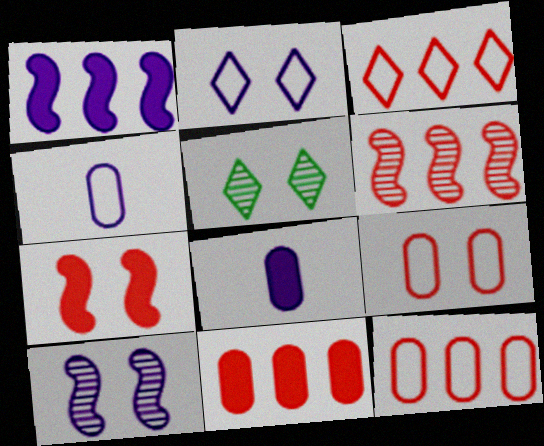[[3, 6, 11]]